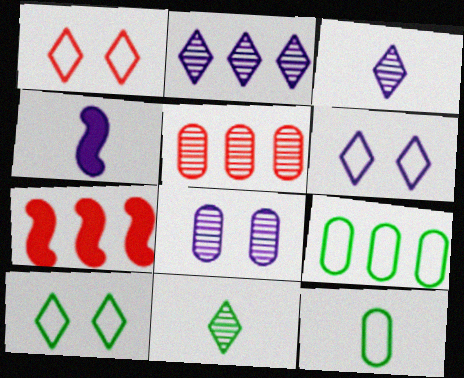[[1, 6, 10], 
[2, 7, 9], 
[4, 5, 10]]